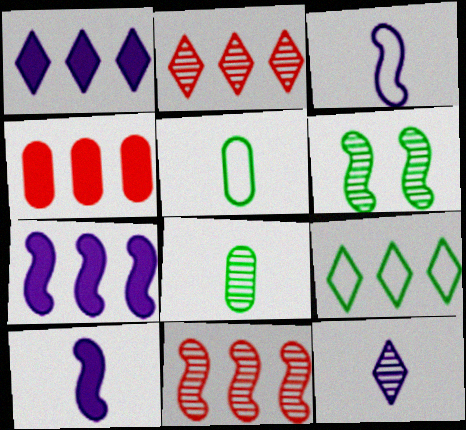[[1, 2, 9]]